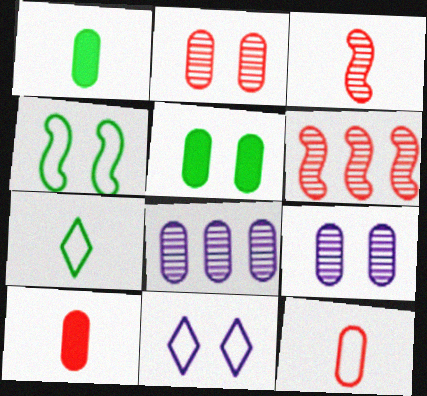[[1, 6, 11], 
[5, 8, 12]]